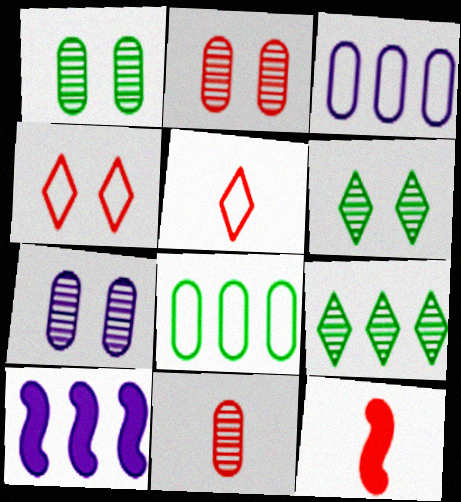[[1, 2, 7], 
[1, 5, 10], 
[3, 6, 12], 
[5, 11, 12]]